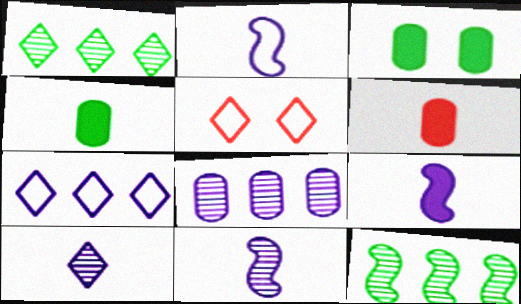[[2, 9, 11]]